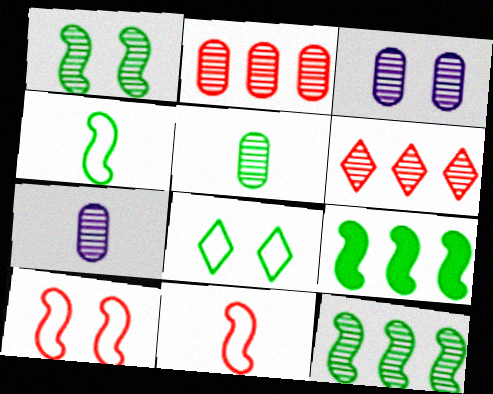[[1, 4, 9], 
[1, 6, 7], 
[2, 3, 5], 
[5, 8, 9]]